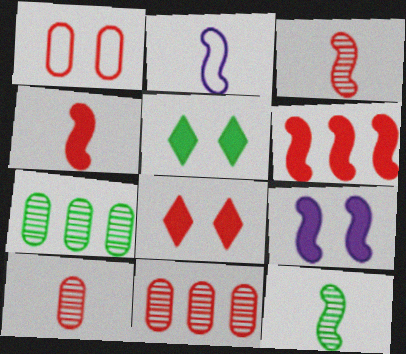[[2, 4, 12], 
[2, 5, 11], 
[2, 7, 8]]